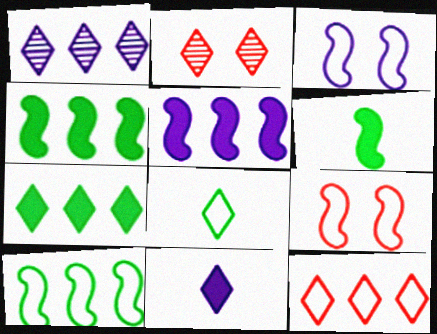[[1, 7, 12]]